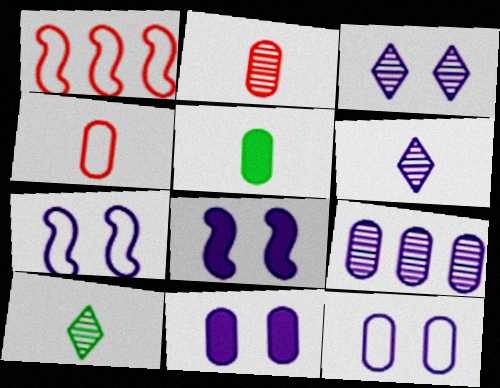[[1, 3, 5], 
[1, 10, 11], 
[3, 7, 11], 
[3, 8, 12]]